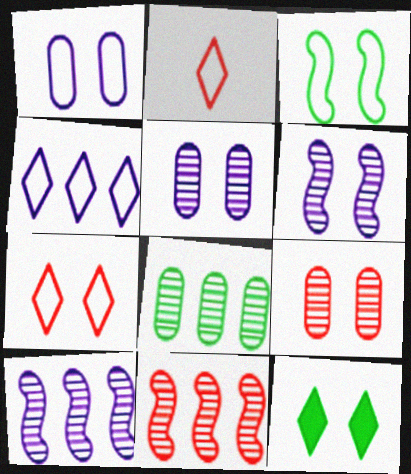[[1, 3, 7]]